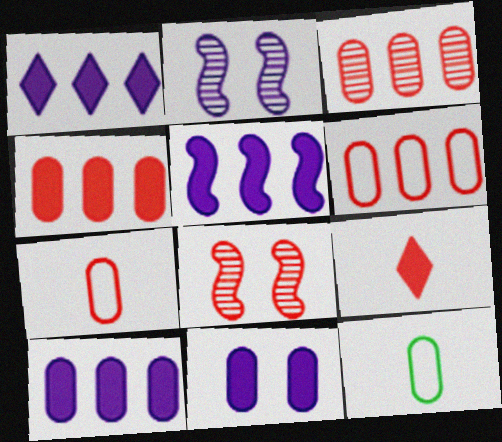[[1, 5, 10], 
[1, 8, 12], 
[3, 4, 6], 
[3, 11, 12], 
[6, 8, 9]]